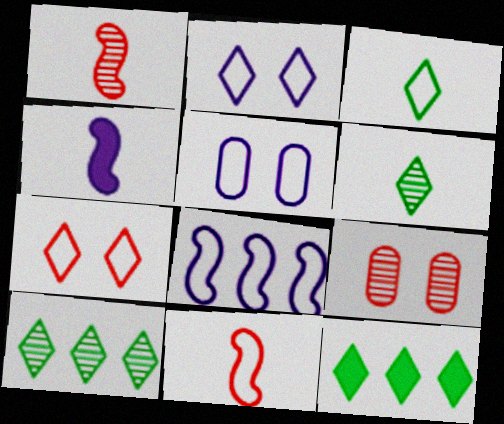[[1, 5, 12]]